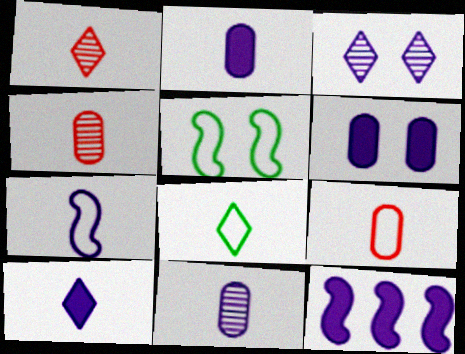[[1, 8, 10], 
[6, 10, 12], 
[7, 8, 9], 
[7, 10, 11]]